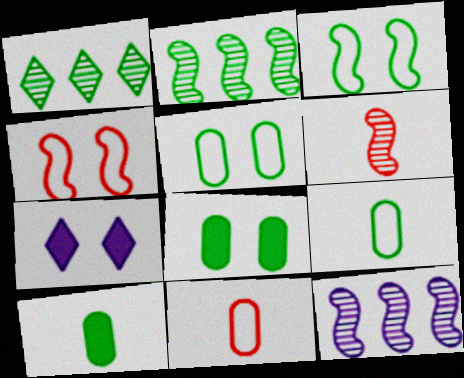[[1, 3, 10], 
[2, 7, 11]]